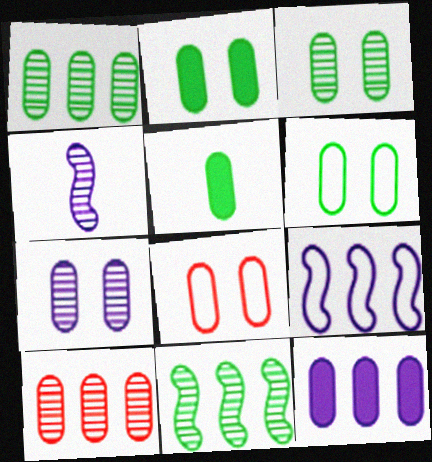[[1, 5, 6], 
[2, 3, 6], 
[2, 7, 8]]